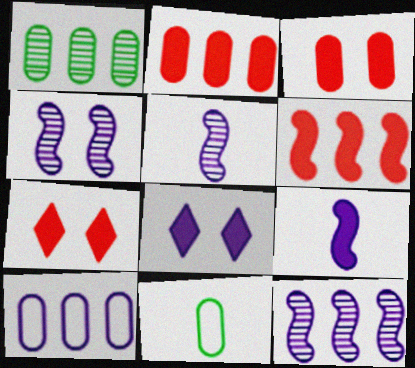[[1, 2, 10], 
[4, 5, 12], 
[5, 8, 10], 
[7, 11, 12]]